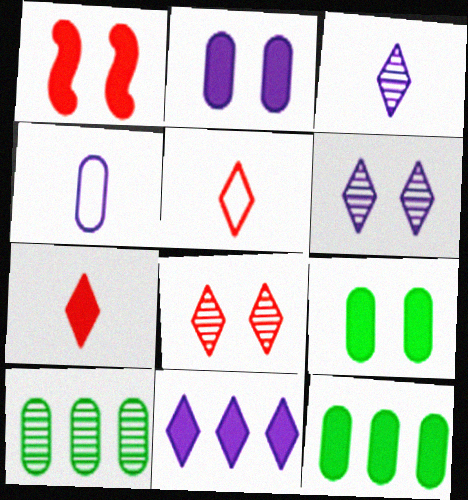[]